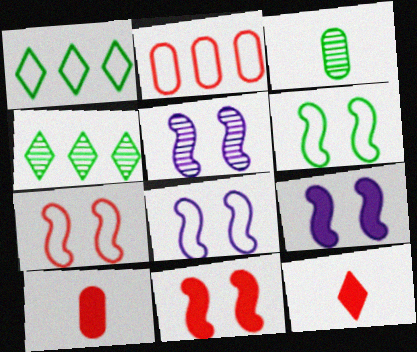[[1, 5, 10], 
[4, 8, 10], 
[5, 6, 11], 
[5, 8, 9], 
[6, 7, 8]]